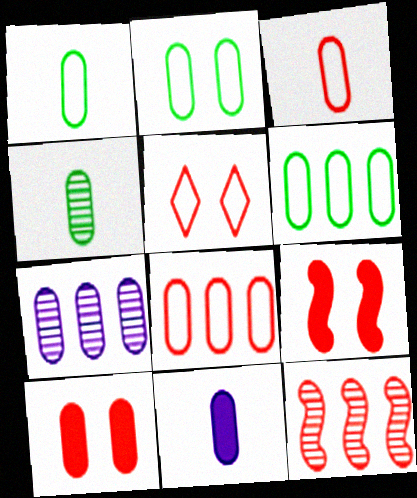[[1, 2, 6], 
[1, 7, 10], 
[3, 4, 11]]